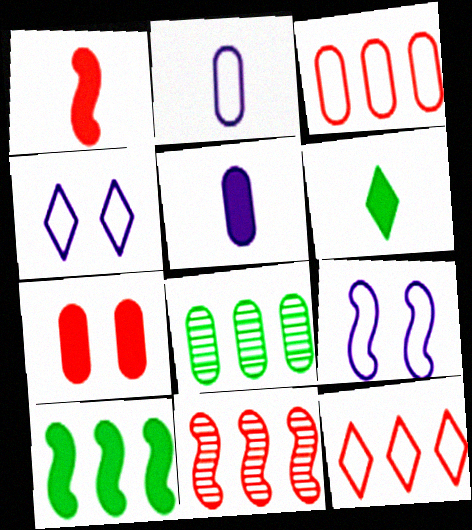[[1, 4, 8], 
[1, 5, 6], 
[2, 7, 8]]